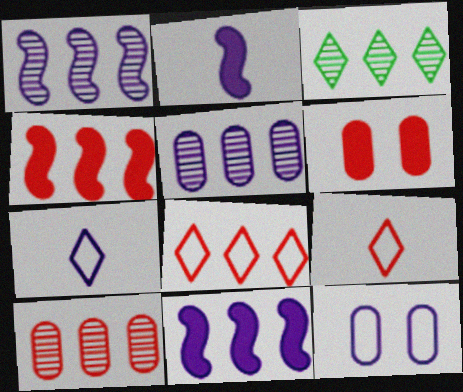[[1, 3, 10], 
[4, 8, 10]]